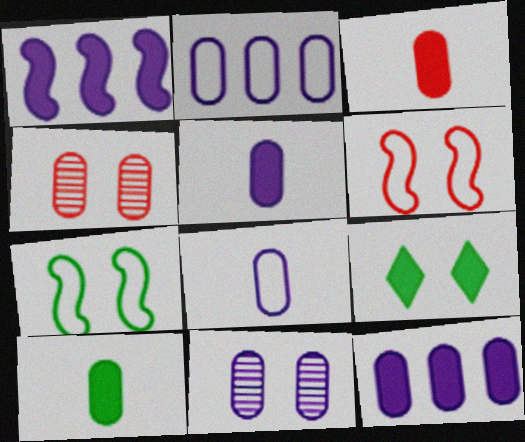[[1, 3, 9], 
[2, 4, 10], 
[2, 5, 11], 
[3, 5, 10], 
[6, 9, 11], 
[8, 11, 12]]